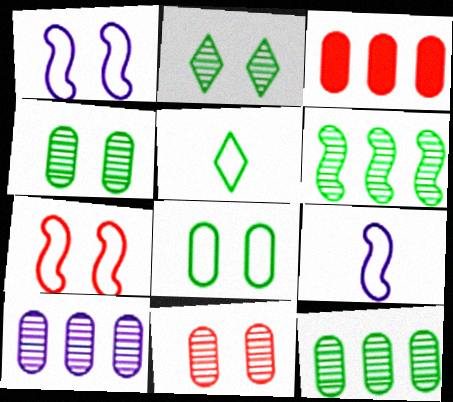[[2, 3, 9]]